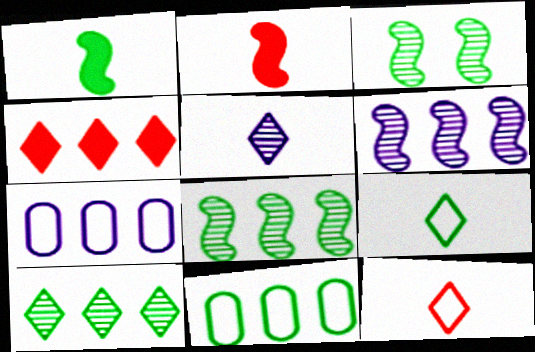[[4, 6, 11], 
[4, 7, 8]]